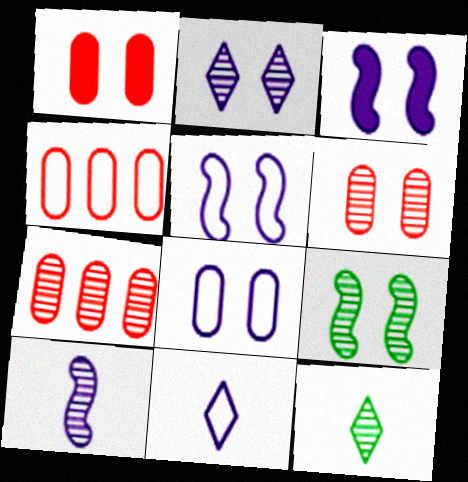[[2, 3, 8], 
[2, 6, 9], 
[3, 4, 12]]